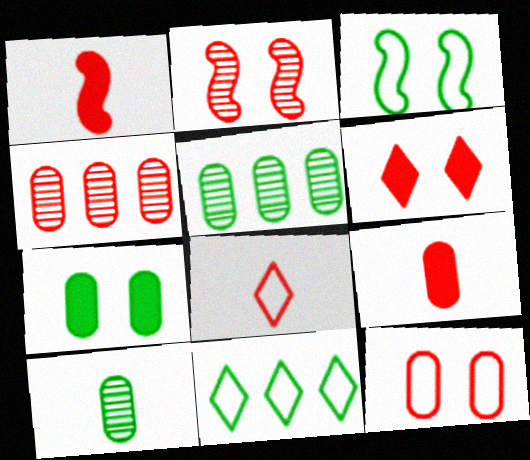[[2, 6, 12], 
[4, 9, 12]]